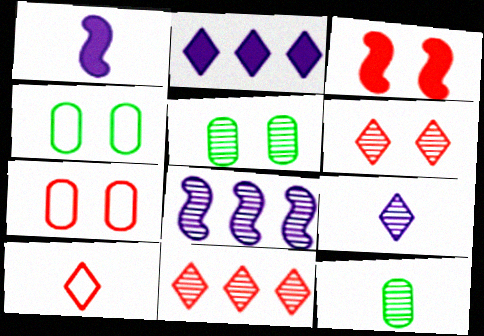[[1, 4, 11], 
[1, 10, 12], 
[3, 6, 7], 
[6, 8, 12]]